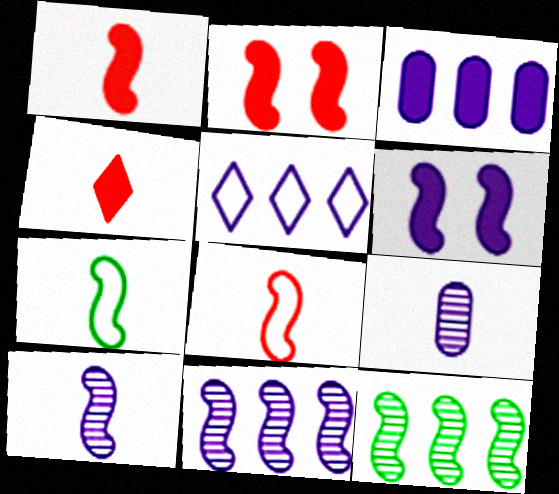[[1, 7, 10], 
[2, 7, 11], 
[3, 5, 11], 
[4, 7, 9], 
[5, 6, 9], 
[6, 8, 12]]